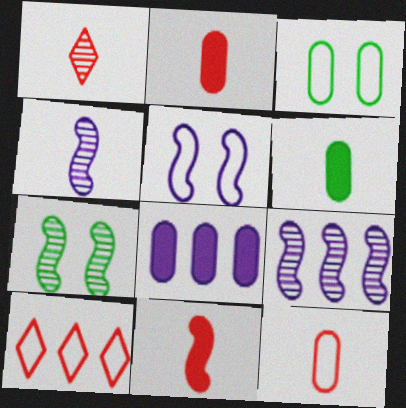[[1, 11, 12]]